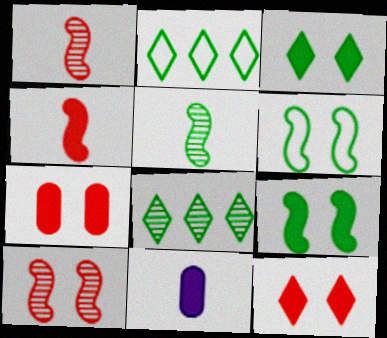[[2, 10, 11]]